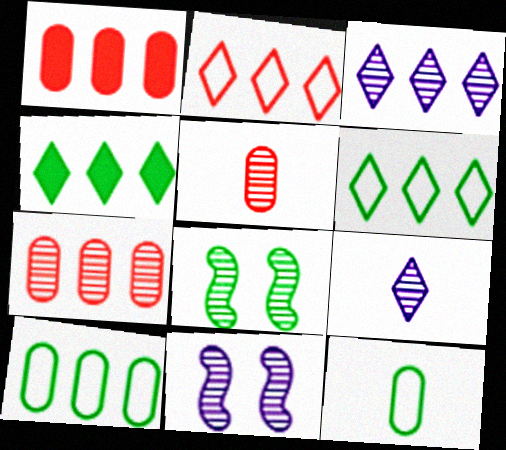[[2, 3, 4], 
[3, 5, 8], 
[4, 8, 12], 
[7, 8, 9]]